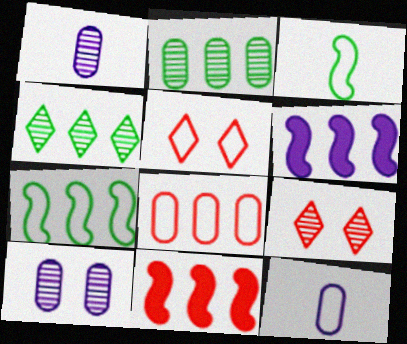[[4, 6, 8], 
[5, 7, 12]]